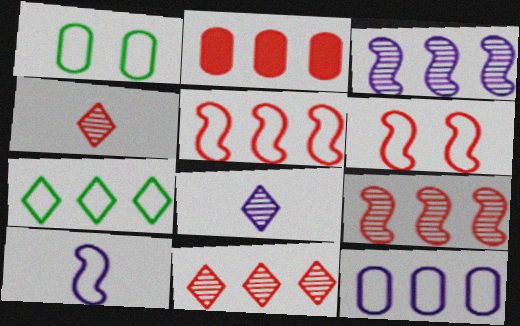[[2, 3, 7], 
[2, 4, 6], 
[2, 5, 11], 
[5, 7, 12]]